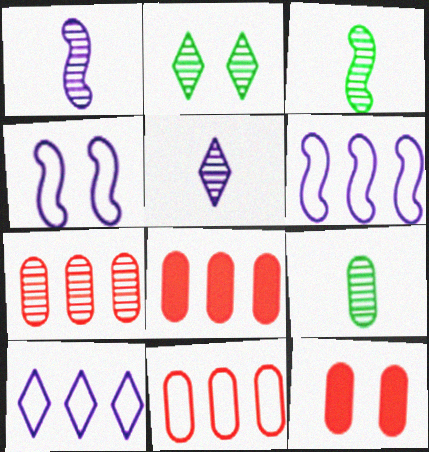[[1, 2, 7], 
[2, 4, 12], 
[3, 10, 12], 
[7, 8, 11]]